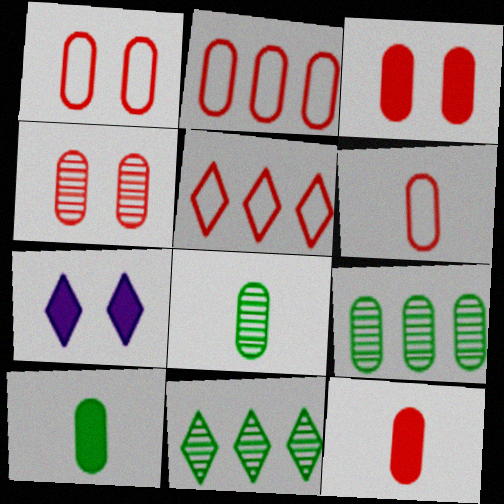[[1, 2, 6], 
[1, 3, 4], 
[2, 4, 12]]